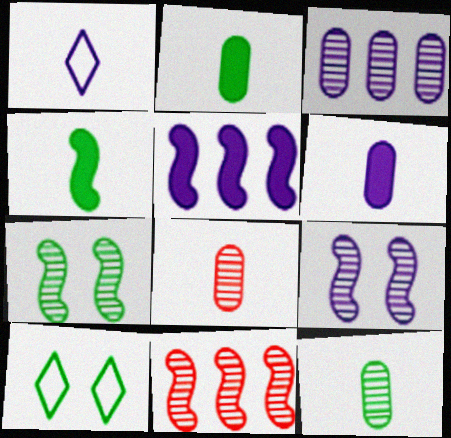[[1, 4, 8], 
[5, 8, 10], 
[6, 10, 11]]